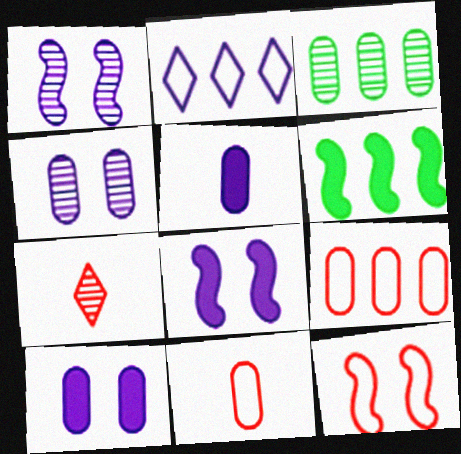[[1, 2, 5], 
[1, 3, 7], 
[3, 10, 11]]